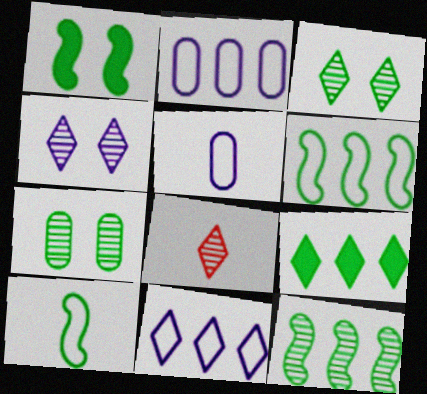[[1, 2, 8], 
[1, 10, 12], 
[7, 9, 10]]